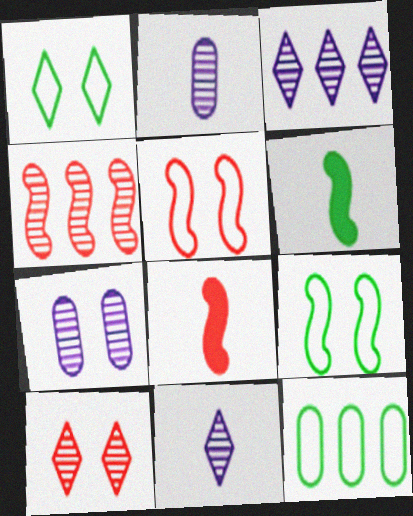[[4, 5, 8]]